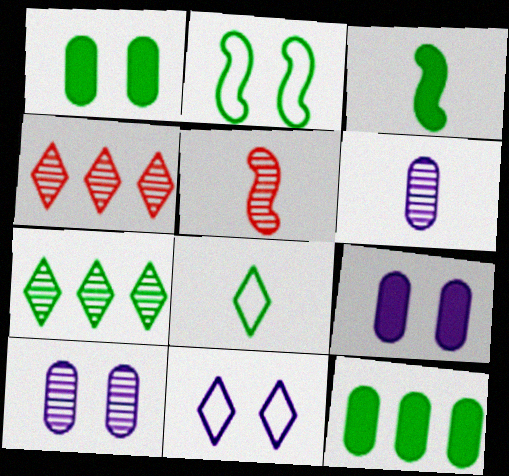[[5, 7, 10], 
[5, 11, 12]]